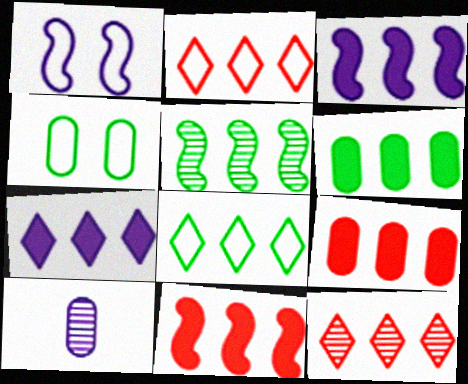[[1, 7, 10], 
[4, 9, 10], 
[5, 6, 8], 
[6, 7, 11], 
[7, 8, 12]]